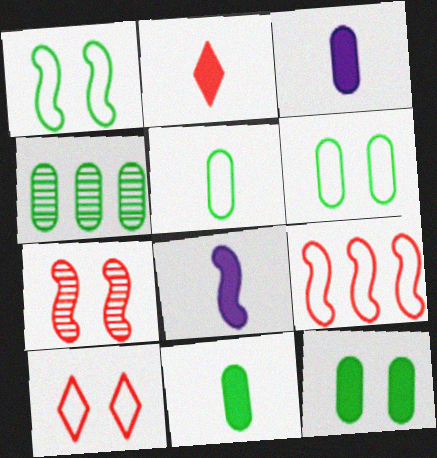[[2, 8, 11], 
[4, 5, 12], 
[4, 6, 11], 
[4, 8, 10]]